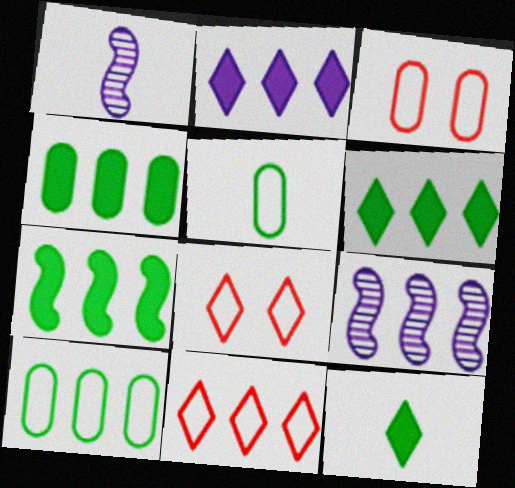[[1, 3, 6], 
[1, 4, 8], 
[3, 9, 12], 
[4, 6, 7], 
[4, 9, 11]]